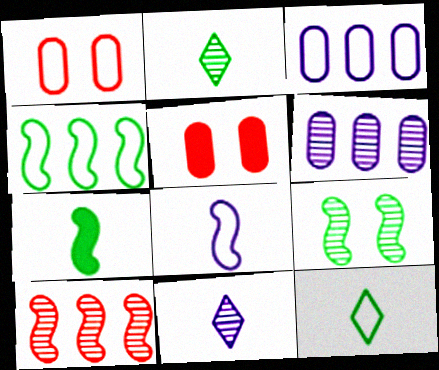[[4, 5, 11], 
[4, 7, 9]]